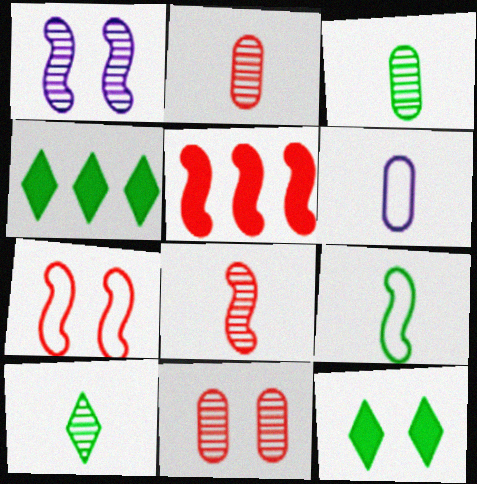[[1, 5, 9], 
[5, 7, 8]]